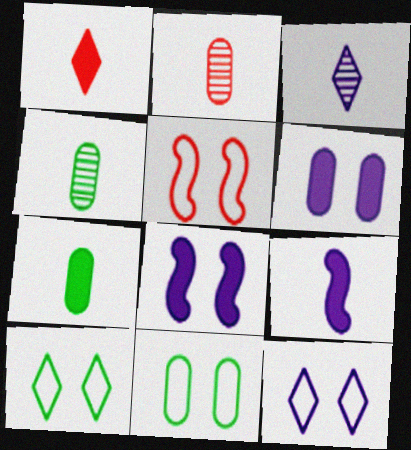[[1, 7, 9], 
[5, 11, 12]]